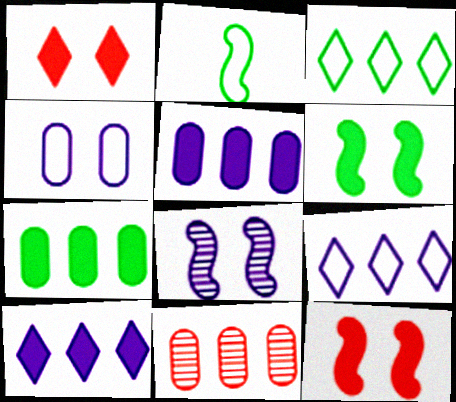[]